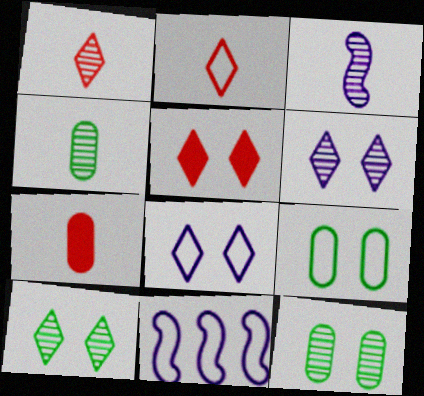[[1, 3, 4], 
[2, 9, 11], 
[4, 5, 11], 
[5, 8, 10], 
[7, 10, 11]]